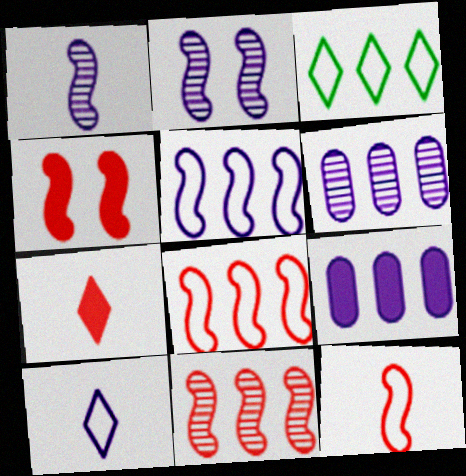[[2, 9, 10], 
[3, 9, 11], 
[4, 11, 12]]